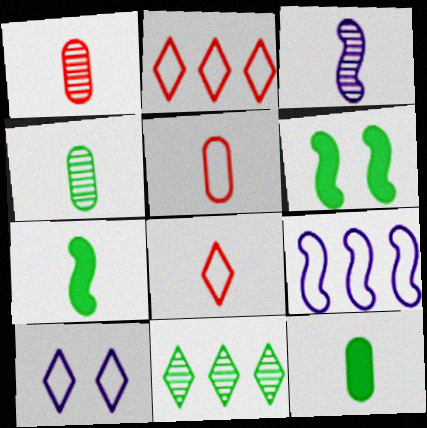[[3, 8, 12]]